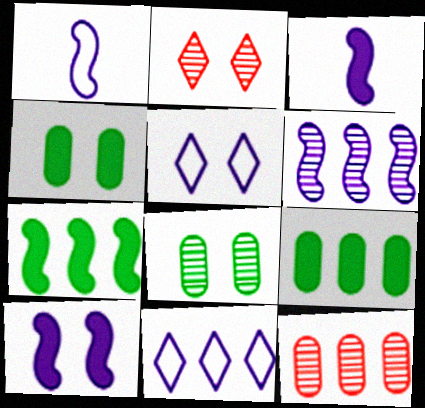[[1, 2, 9], 
[1, 6, 10], 
[7, 11, 12]]